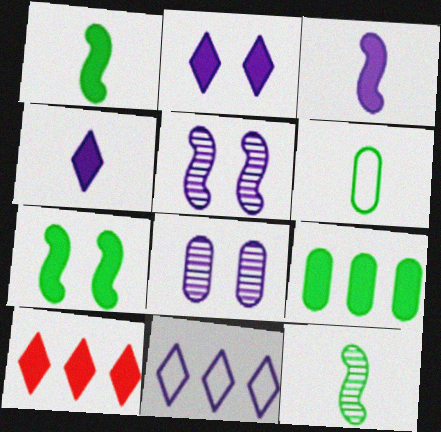[[3, 8, 11], 
[5, 6, 10]]